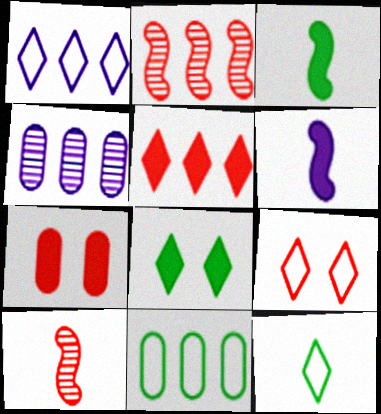[[1, 9, 12], 
[3, 4, 9]]